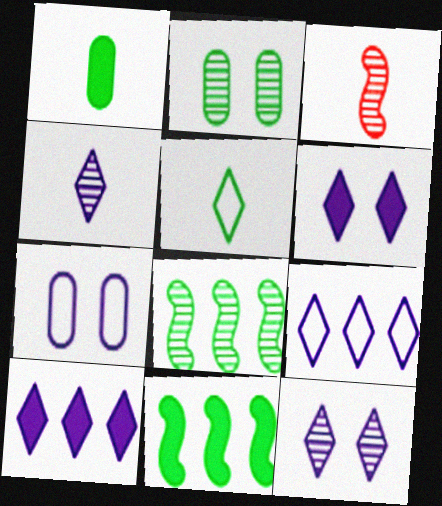[[2, 5, 11], 
[4, 6, 9]]